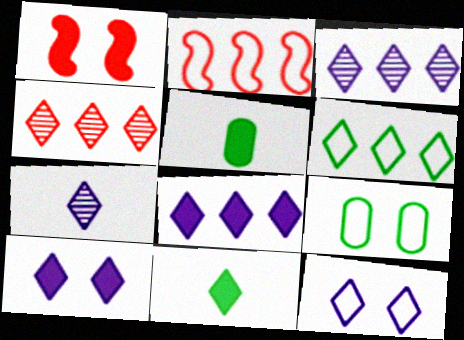[[1, 5, 8], 
[4, 6, 8], 
[4, 11, 12], 
[7, 8, 12]]